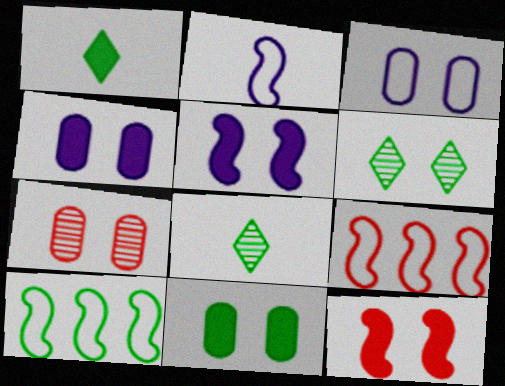[[3, 6, 12], 
[3, 7, 11], 
[4, 8, 9], 
[8, 10, 11]]